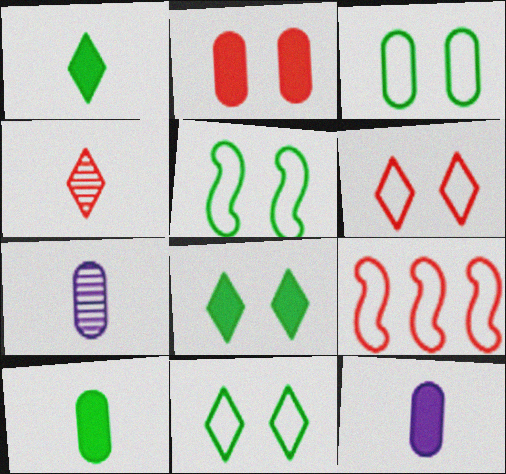[[2, 4, 9], 
[3, 5, 11], 
[7, 8, 9]]